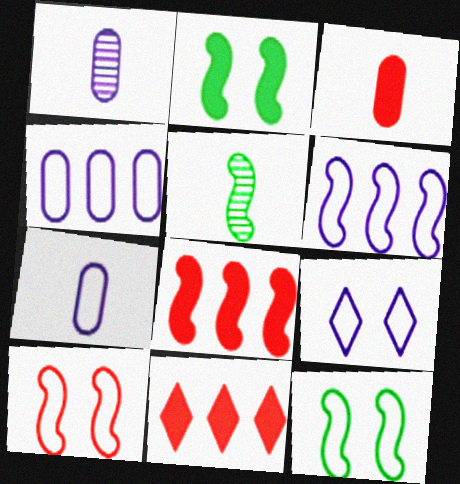[[1, 11, 12], 
[6, 7, 9]]